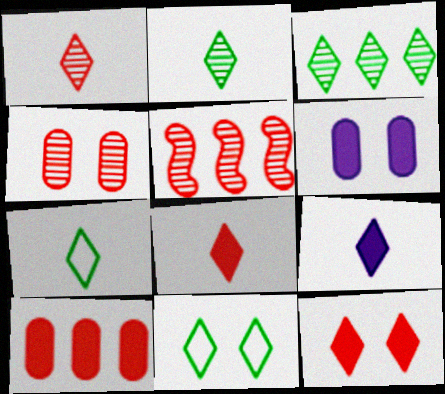[[1, 4, 5], 
[1, 7, 9], 
[5, 6, 7]]